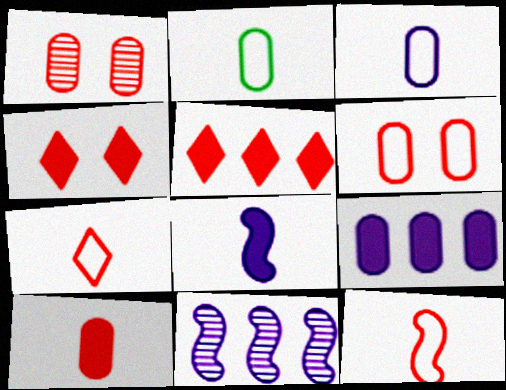[[1, 2, 9], 
[1, 5, 12], 
[2, 4, 11]]